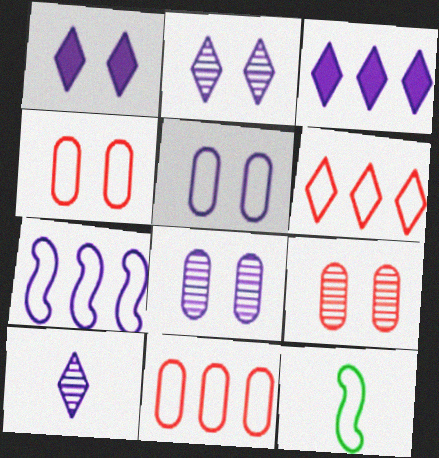[[3, 9, 12], 
[5, 6, 12]]